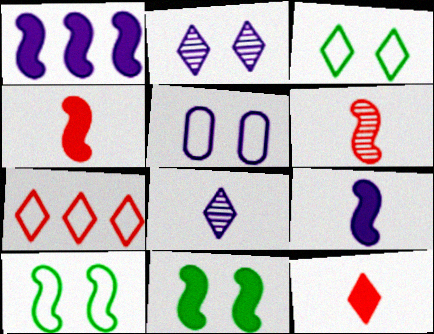[[1, 4, 11], 
[1, 5, 8], 
[1, 6, 10]]